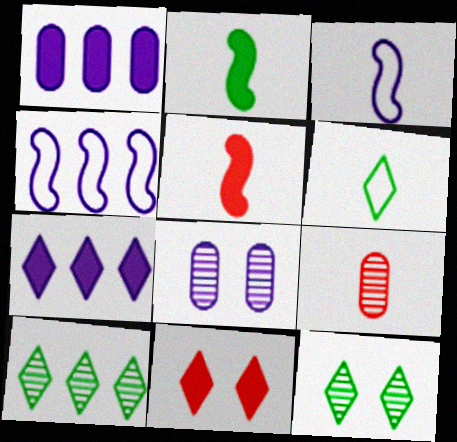[[1, 2, 11], 
[3, 7, 8]]